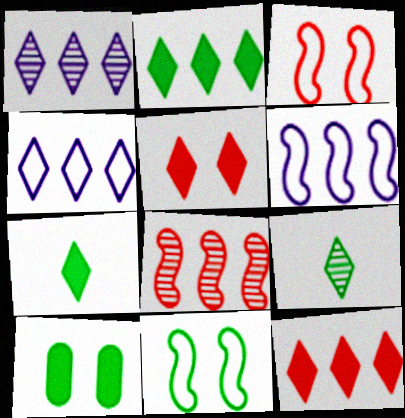[[4, 5, 9]]